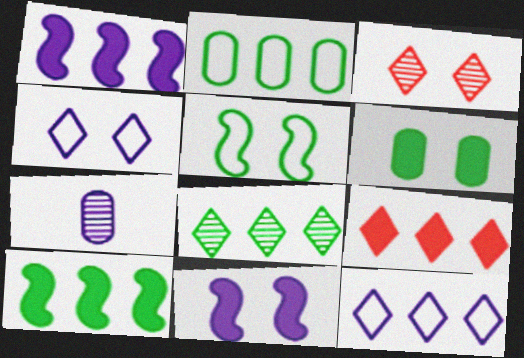[[1, 4, 7], 
[2, 8, 10], 
[5, 7, 9], 
[7, 11, 12], 
[8, 9, 12]]